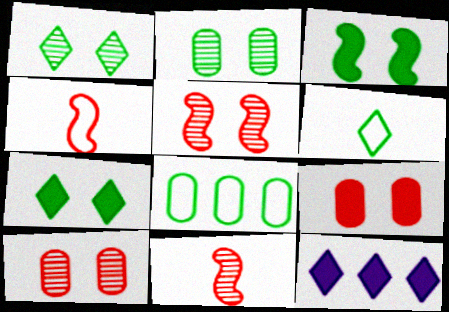[[2, 4, 12]]